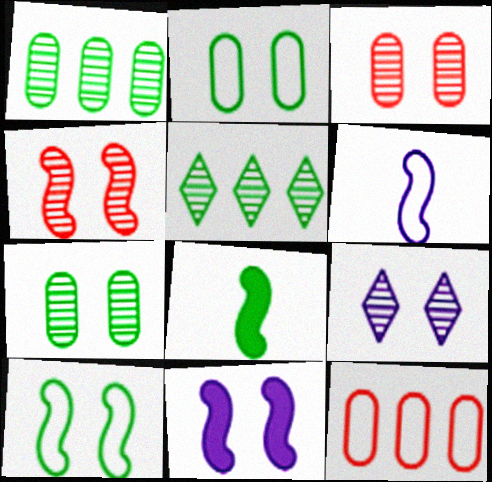[[2, 5, 8], 
[4, 7, 9], 
[4, 10, 11], 
[8, 9, 12]]